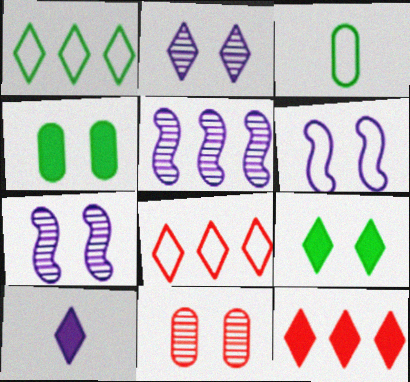[[3, 6, 8], 
[3, 7, 12], 
[6, 9, 11], 
[9, 10, 12]]